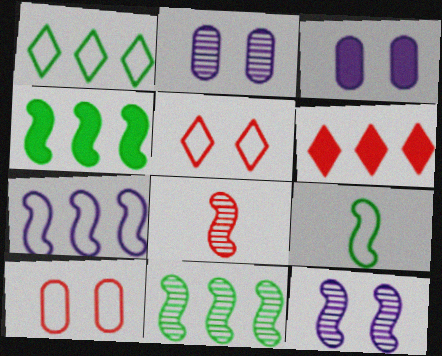[[1, 3, 8], 
[2, 6, 9], 
[6, 8, 10], 
[8, 11, 12]]